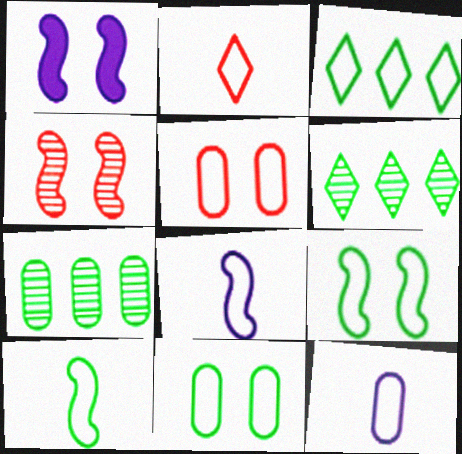[[1, 2, 7], 
[1, 4, 9], 
[2, 10, 12], 
[3, 5, 8], 
[3, 10, 11]]